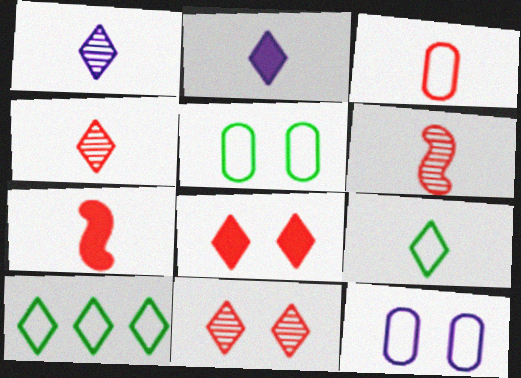[[1, 8, 10], 
[2, 4, 9], 
[2, 10, 11], 
[3, 4, 7]]